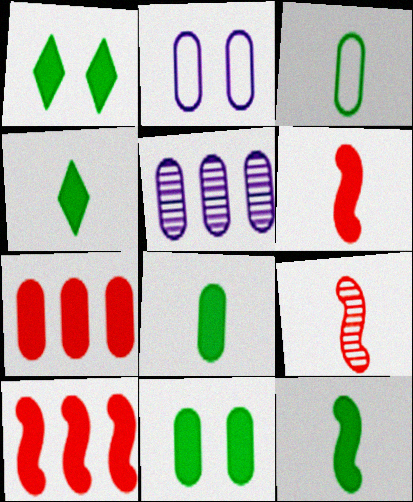[[4, 8, 12]]